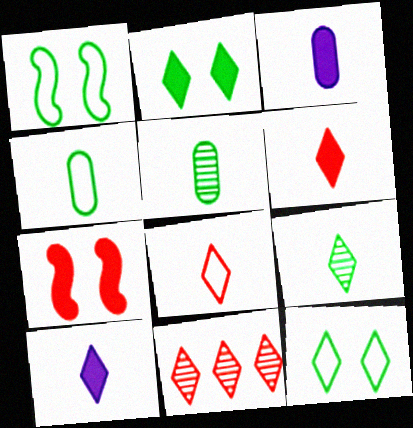[[1, 3, 11], 
[8, 9, 10], 
[10, 11, 12]]